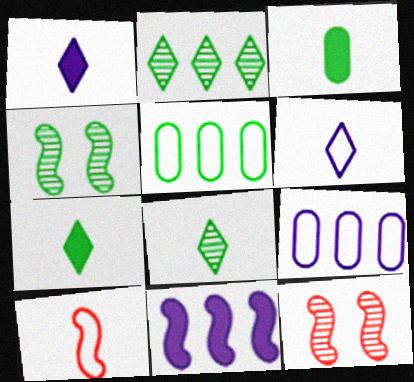[[1, 5, 12], 
[4, 5, 7], 
[4, 10, 11], 
[7, 9, 12]]